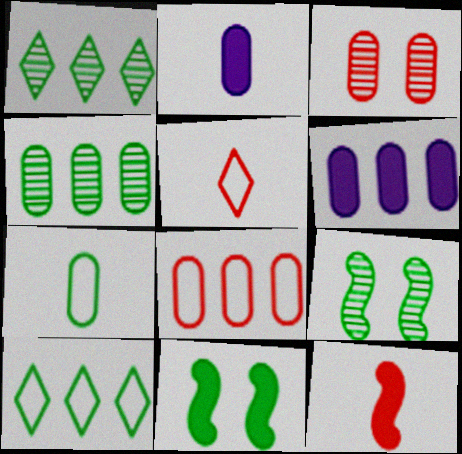[[1, 7, 11], 
[3, 6, 7], 
[4, 6, 8], 
[5, 6, 9]]